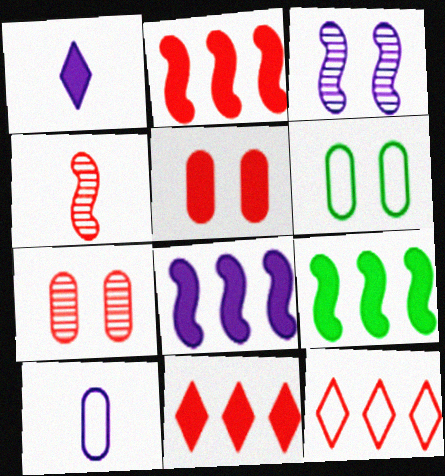[[1, 5, 9], 
[2, 8, 9], 
[4, 5, 12]]